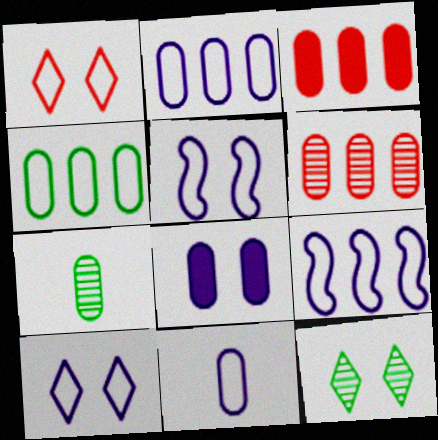[[9, 10, 11]]